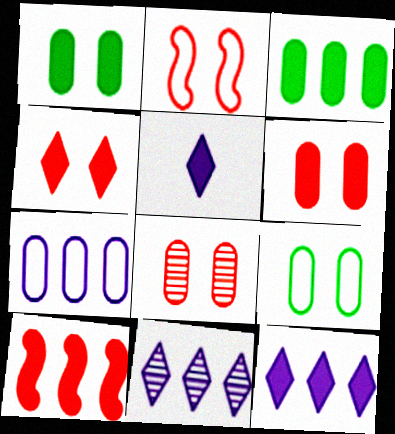[[1, 5, 10], 
[2, 4, 8], 
[3, 10, 12]]